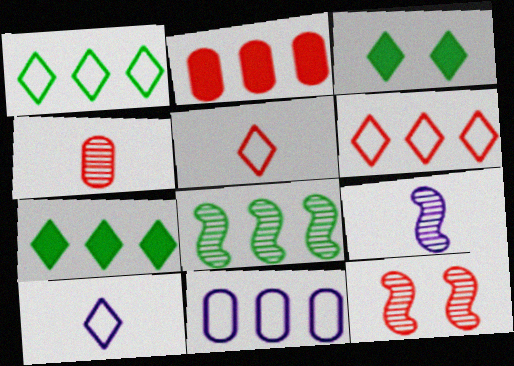[[2, 5, 12], 
[8, 9, 12]]